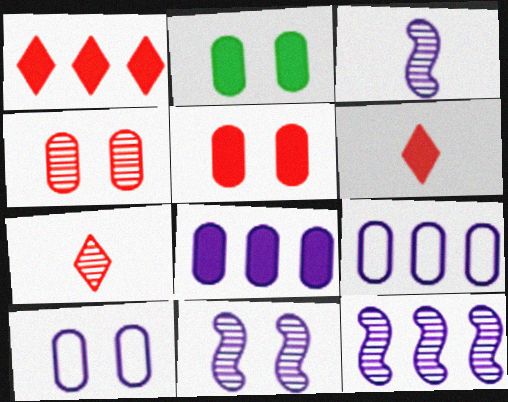[[2, 4, 10], 
[3, 11, 12]]